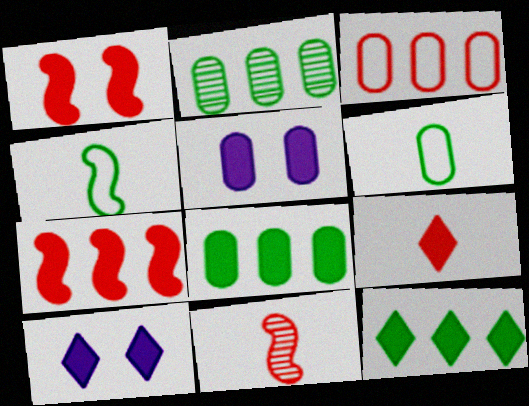[[9, 10, 12]]